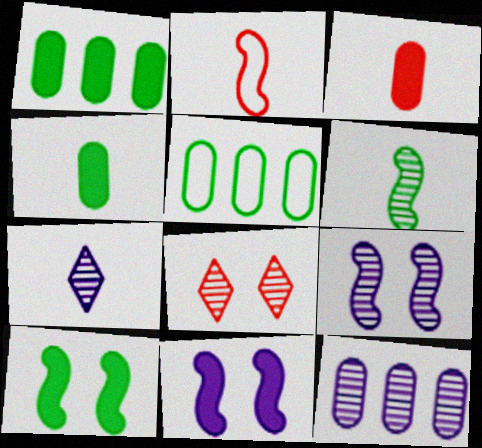[[2, 4, 7], 
[6, 8, 12], 
[7, 9, 12]]